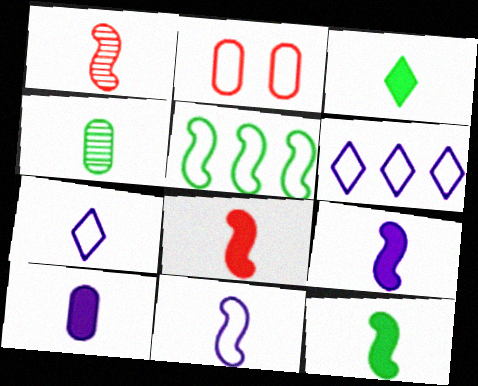[[1, 11, 12], 
[2, 5, 7], 
[3, 8, 10], 
[4, 7, 8], 
[8, 9, 12]]